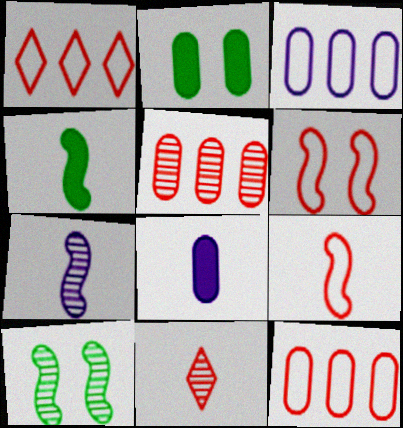[[1, 2, 7], 
[1, 8, 10], 
[4, 7, 9]]